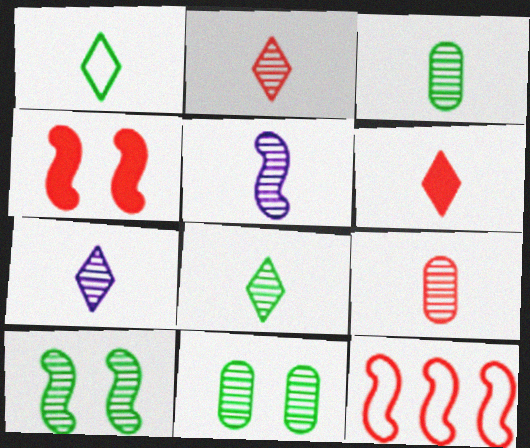[[1, 6, 7], 
[2, 3, 5], 
[2, 7, 8], 
[5, 8, 9]]